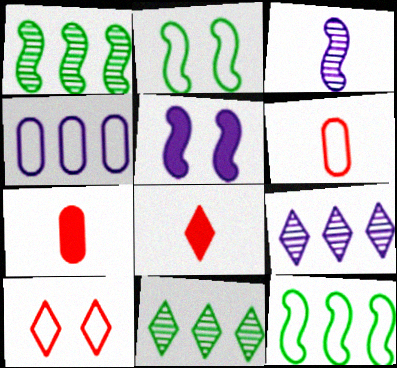[[2, 7, 9], 
[5, 6, 11]]